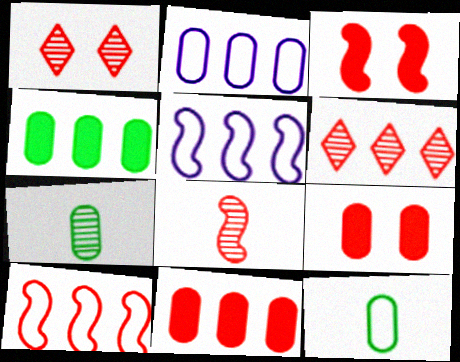[[2, 7, 9], 
[3, 8, 10], 
[4, 5, 6], 
[6, 10, 11]]